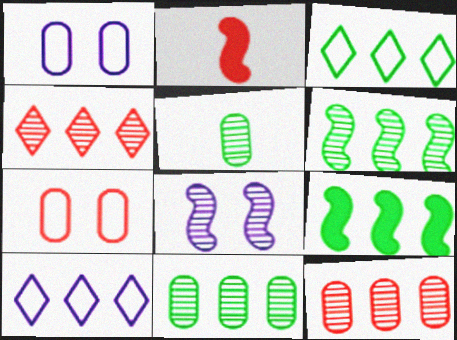[[2, 4, 7], 
[3, 9, 11], 
[4, 5, 8], 
[9, 10, 12]]